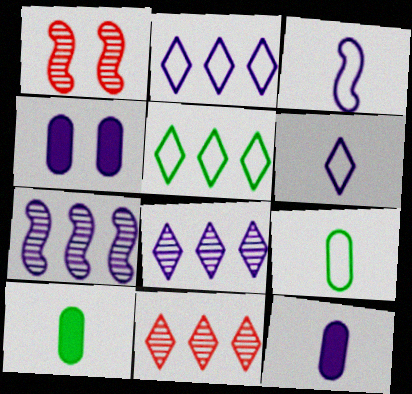[[1, 2, 10], 
[1, 5, 12], 
[3, 4, 8], 
[4, 6, 7]]